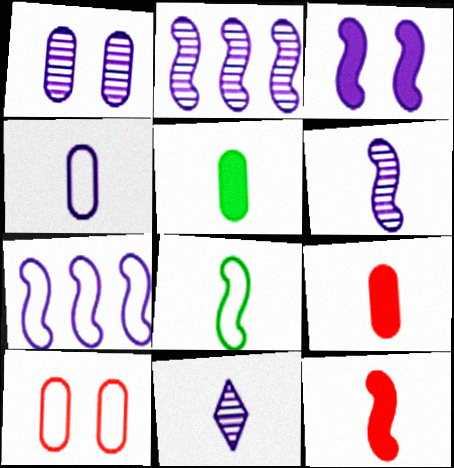[[1, 2, 11], 
[3, 6, 7], 
[6, 8, 12], 
[8, 9, 11]]